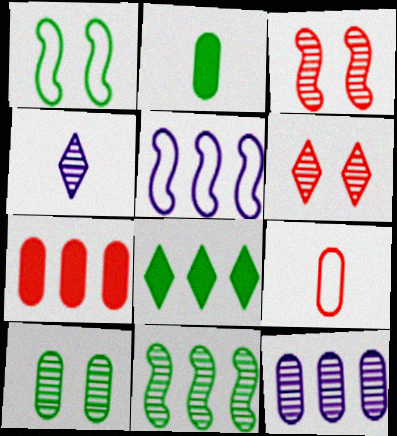[[1, 4, 7], 
[2, 5, 6]]